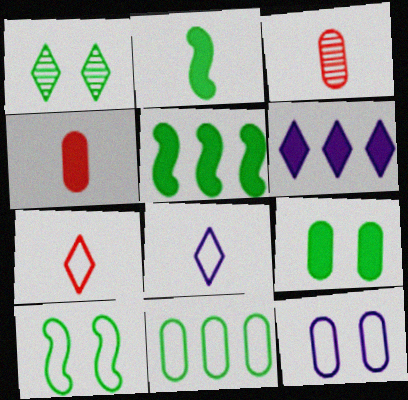[[1, 2, 11], 
[1, 6, 7], 
[1, 9, 10], 
[2, 3, 8], 
[3, 6, 10]]